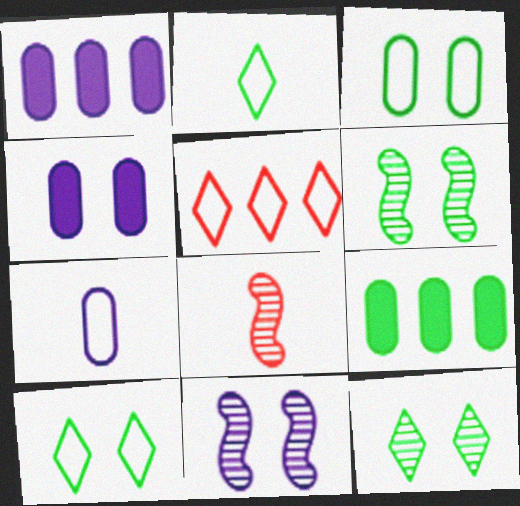[[1, 8, 10], 
[2, 6, 9]]